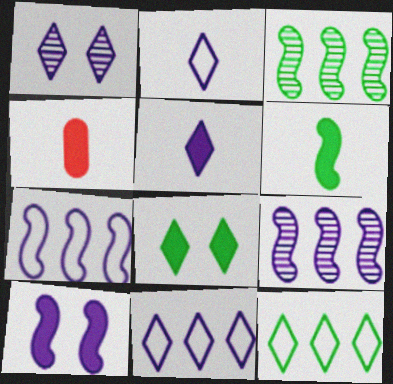[[1, 5, 11], 
[4, 5, 6]]